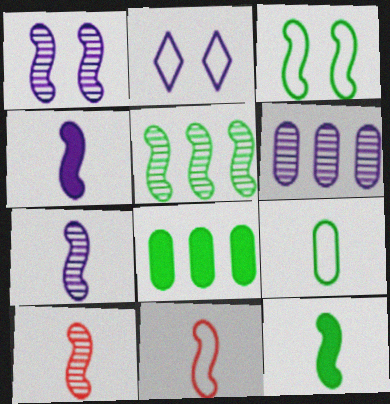[[1, 5, 10], 
[2, 4, 6], 
[2, 8, 10], 
[3, 5, 12], 
[7, 11, 12]]